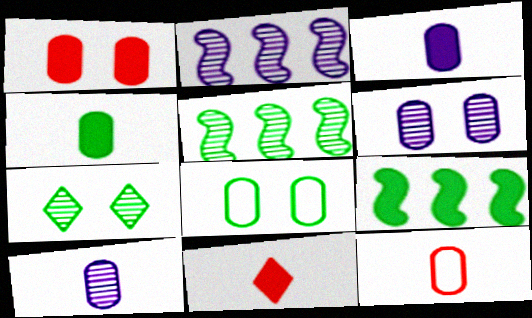[[1, 6, 8], 
[2, 8, 11], 
[4, 10, 12]]